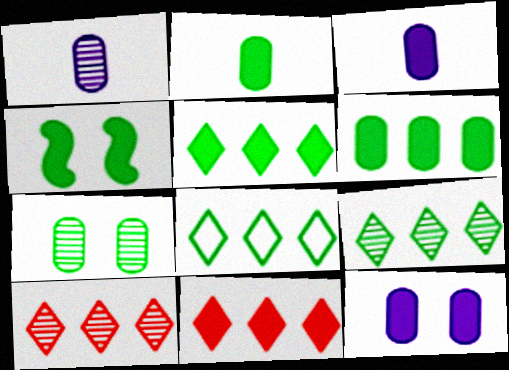[[2, 4, 5], 
[3, 4, 11], 
[5, 8, 9]]